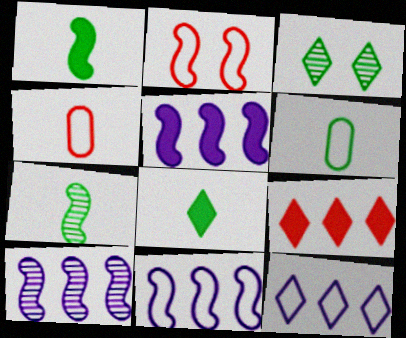[[1, 2, 10], 
[2, 5, 7], 
[2, 6, 12], 
[3, 4, 5], 
[5, 10, 11], 
[6, 7, 8]]